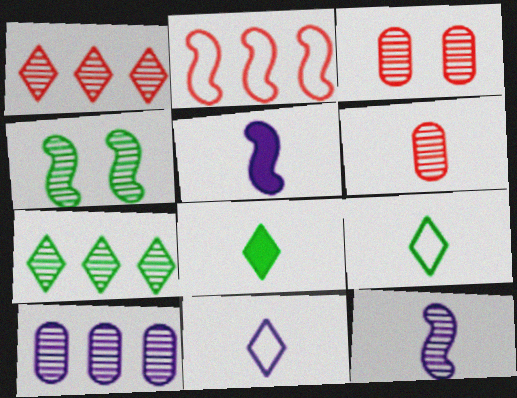[[2, 4, 5], 
[3, 7, 12], 
[5, 6, 9]]